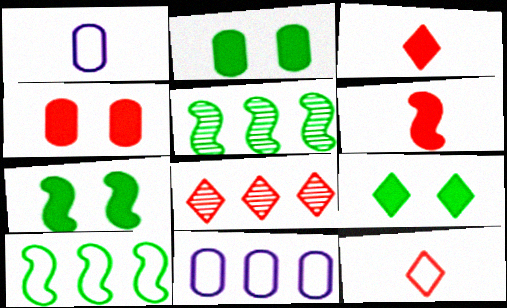[[1, 7, 8], 
[2, 7, 9]]